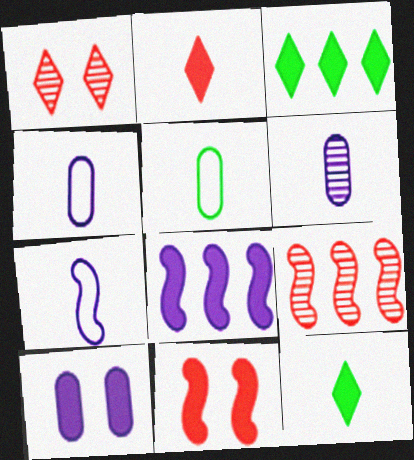[[1, 5, 8]]